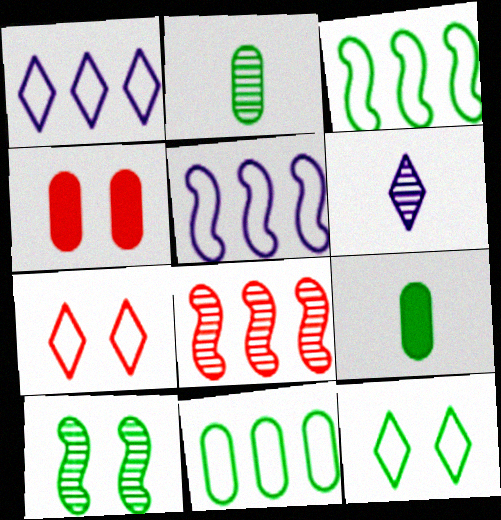[[3, 4, 6]]